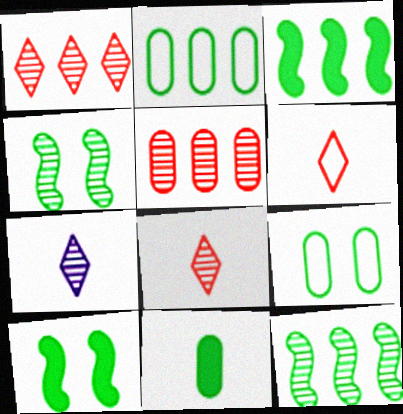[[4, 5, 7]]